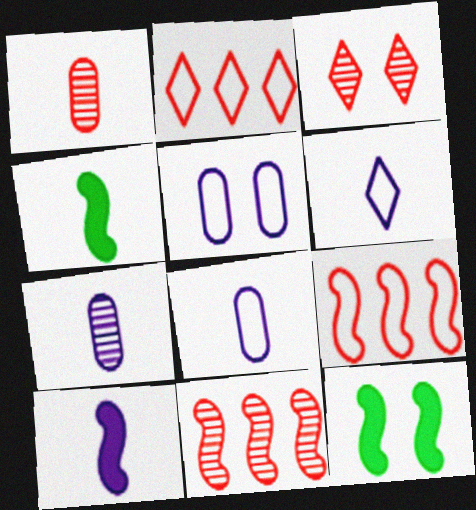[[1, 3, 11], 
[1, 4, 6], 
[2, 7, 12], 
[3, 5, 12], 
[6, 7, 10]]